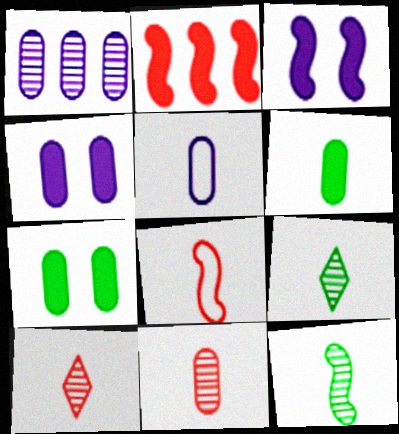[[1, 4, 5], 
[5, 6, 11]]